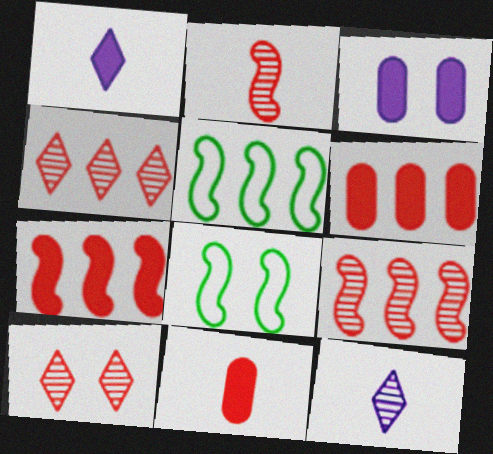[[3, 8, 10], 
[6, 8, 12]]